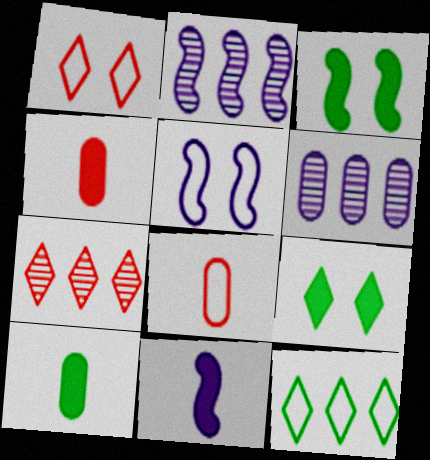[[1, 2, 10], 
[2, 5, 11], 
[2, 8, 9], 
[5, 7, 10], 
[5, 8, 12]]